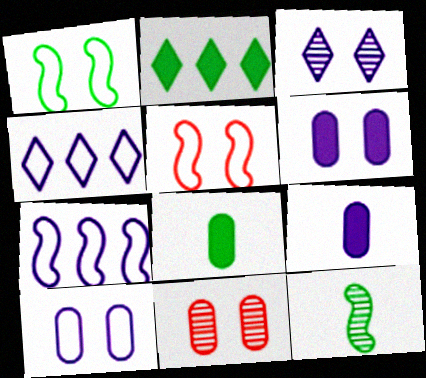[[3, 7, 9]]